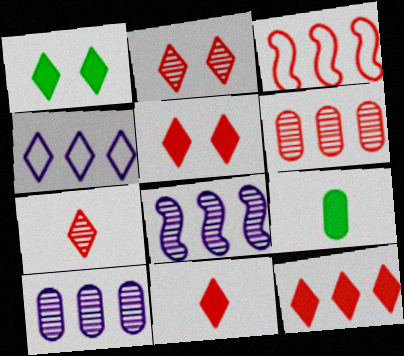[[1, 4, 7], 
[3, 6, 12], 
[5, 11, 12]]